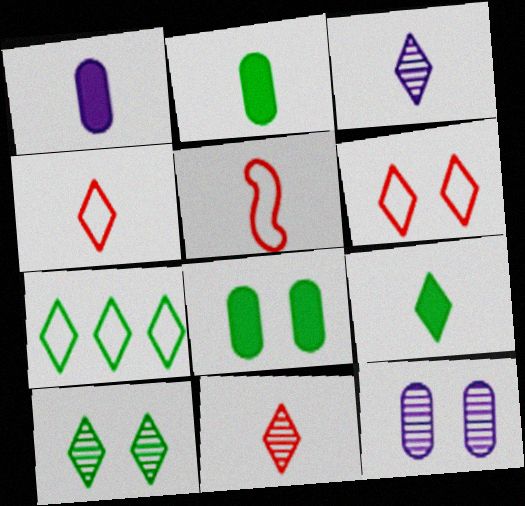[[2, 3, 5], 
[3, 4, 9], 
[7, 9, 10]]